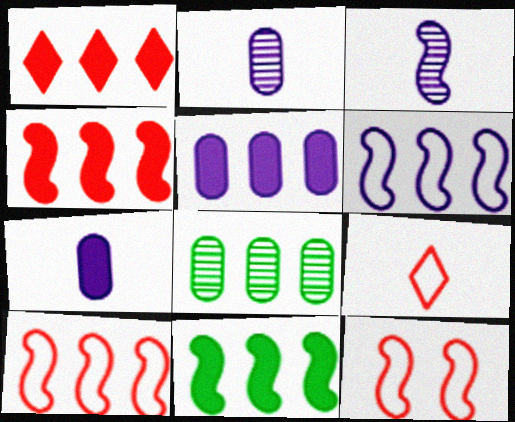[[1, 5, 11], 
[1, 6, 8], 
[3, 11, 12]]